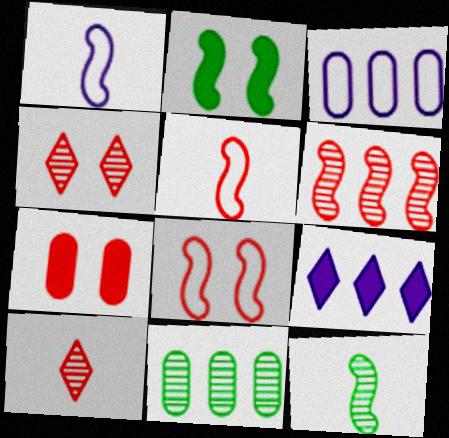[[1, 2, 6], 
[2, 3, 10], 
[4, 7, 8]]